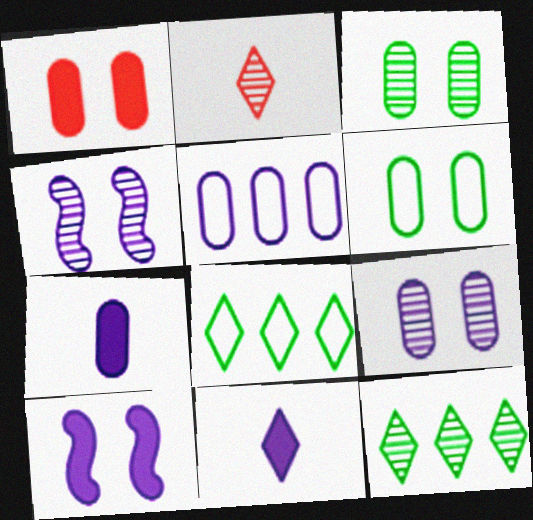[[1, 6, 9], 
[4, 5, 11], 
[5, 7, 9]]